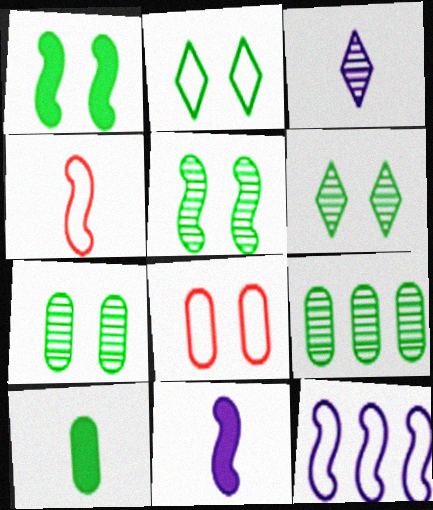[[1, 2, 7], 
[3, 4, 10], 
[5, 6, 7]]